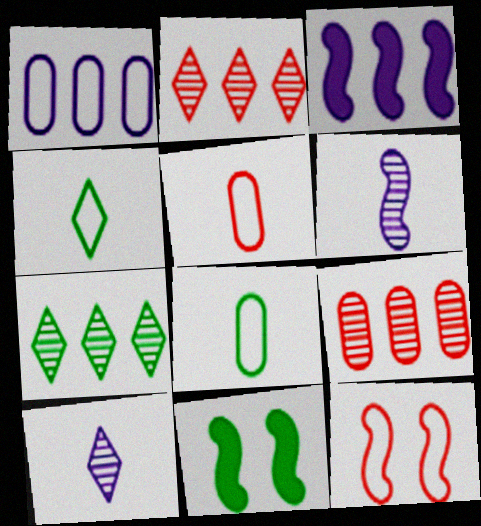[[1, 4, 12], 
[7, 8, 11]]